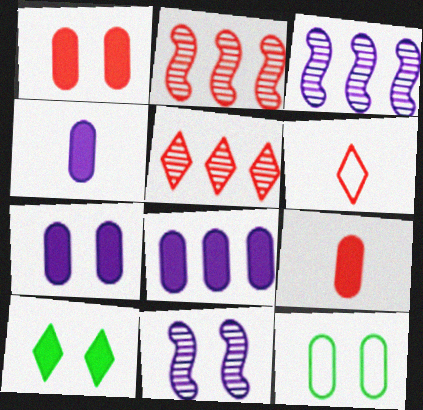[[1, 2, 6], 
[4, 7, 8]]